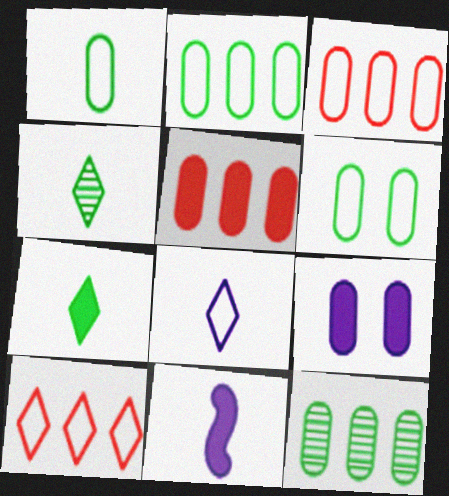[[1, 2, 6]]